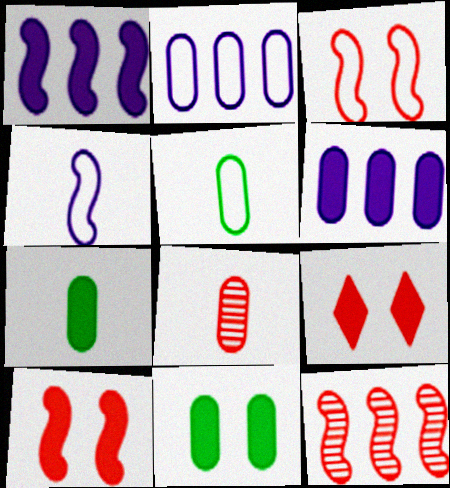[[1, 7, 9], 
[2, 8, 11]]